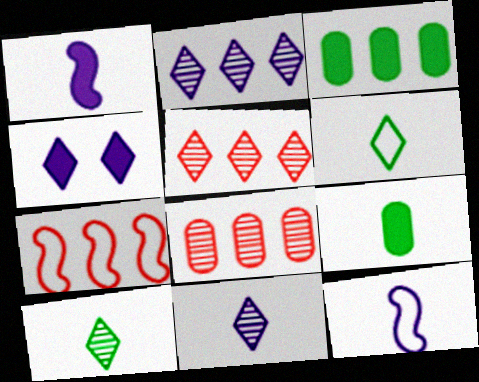[[2, 3, 7], 
[4, 5, 6]]